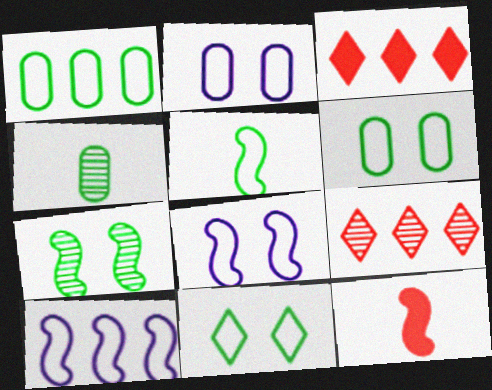[[1, 5, 11], 
[3, 4, 8], 
[7, 10, 12]]